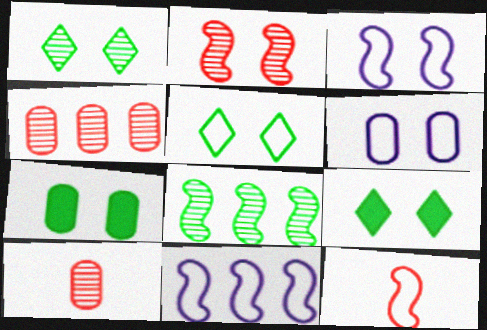[[1, 5, 9], 
[2, 6, 9], 
[9, 10, 11]]